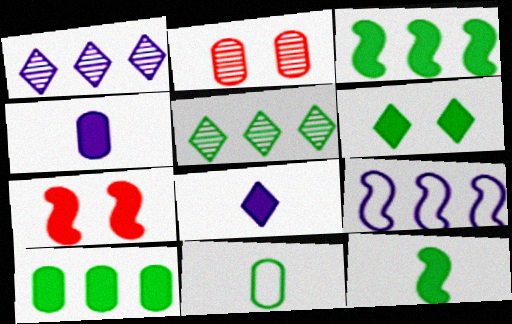[[1, 7, 11], 
[6, 10, 12], 
[7, 8, 10]]